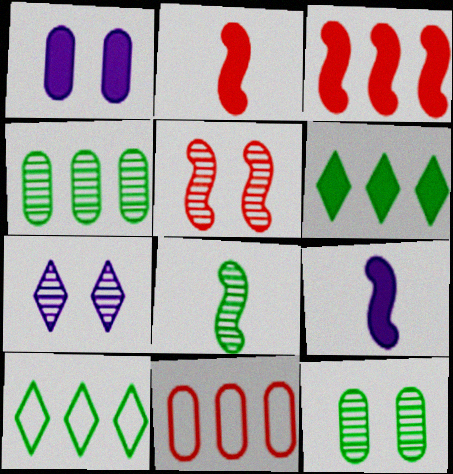[[1, 2, 6], 
[5, 7, 12]]